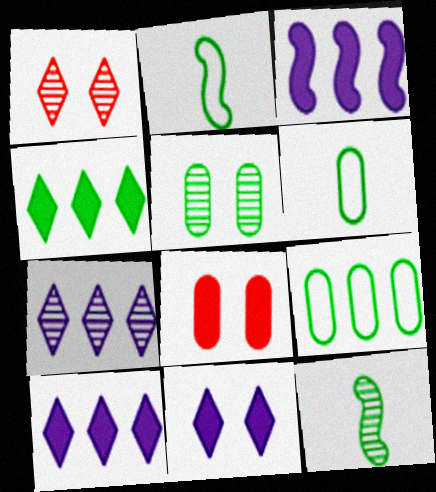[[1, 3, 6], 
[2, 4, 5], 
[2, 7, 8]]